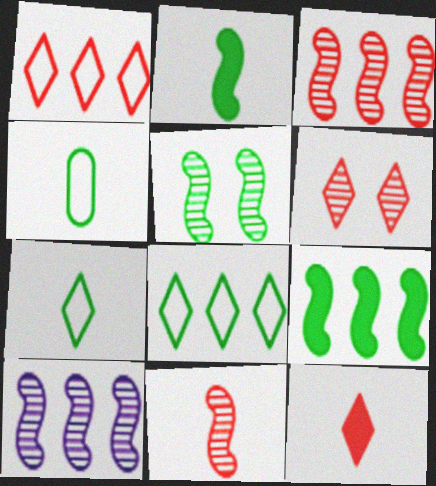[[1, 6, 12], 
[5, 10, 11]]